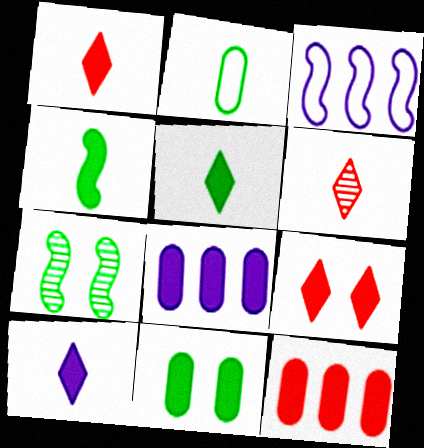[[1, 5, 10], 
[3, 6, 11], 
[4, 8, 9]]